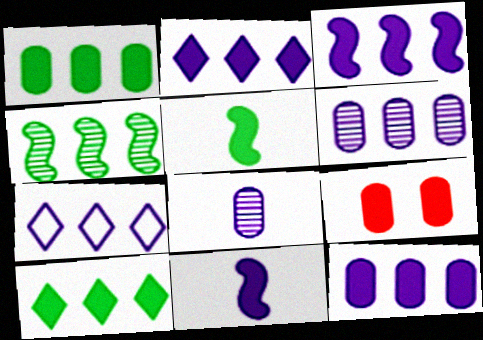[[2, 3, 12], 
[2, 5, 9], 
[3, 6, 7], 
[9, 10, 11]]